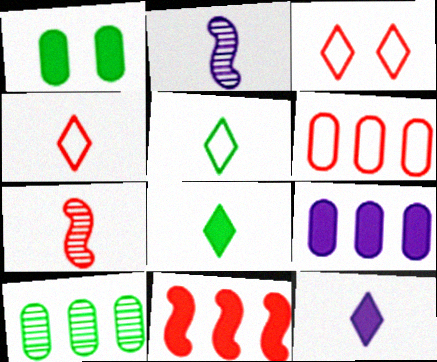[[1, 11, 12], 
[6, 9, 10]]